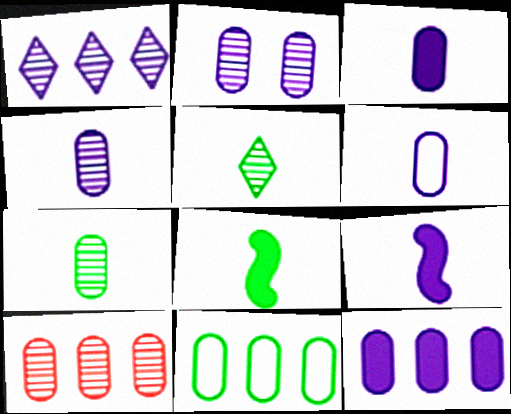[[2, 6, 12], 
[2, 7, 10], 
[3, 4, 6], 
[10, 11, 12]]